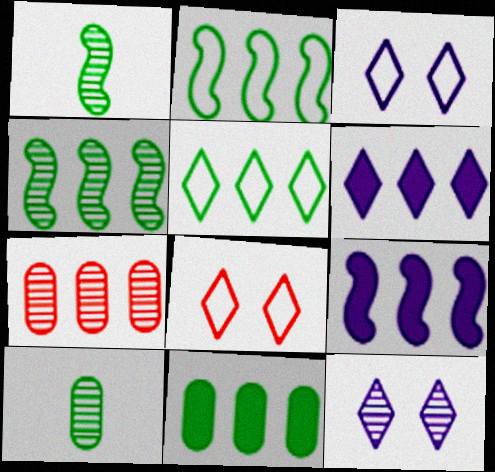[[1, 7, 12], 
[2, 6, 7], 
[4, 5, 11], 
[5, 7, 9], 
[8, 9, 10]]